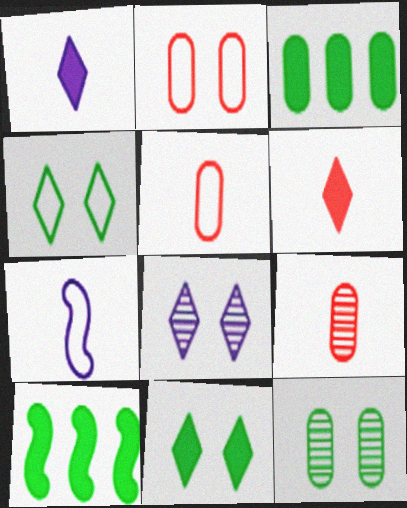[[5, 8, 10]]